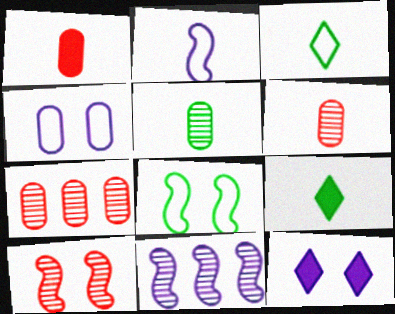[[2, 6, 9]]